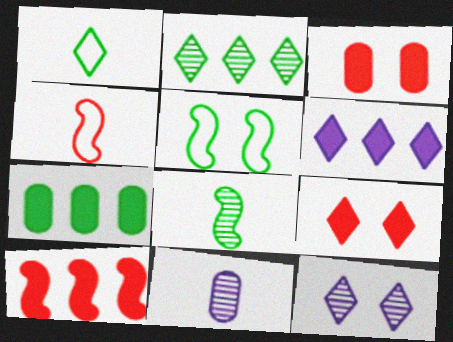[[3, 5, 12], 
[4, 7, 12], 
[6, 7, 10]]